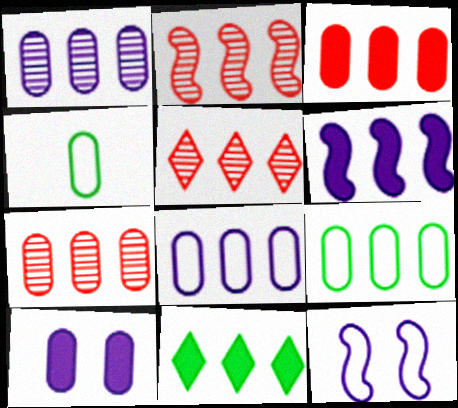[[1, 3, 9], 
[2, 5, 7], 
[2, 8, 11], 
[3, 6, 11], 
[4, 7, 10], 
[5, 6, 9]]